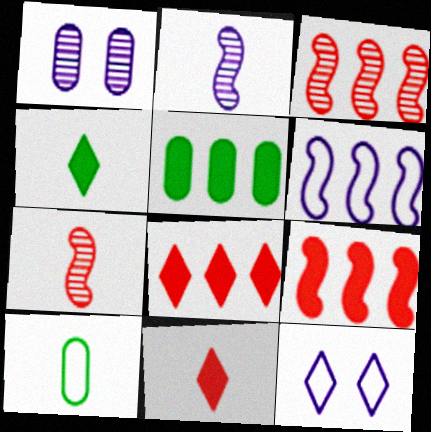[[2, 10, 11], 
[5, 7, 12]]